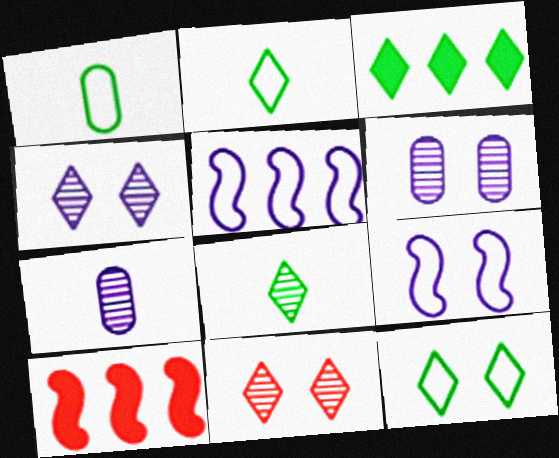[[1, 4, 10], 
[2, 6, 10], 
[3, 8, 12], 
[7, 10, 12]]